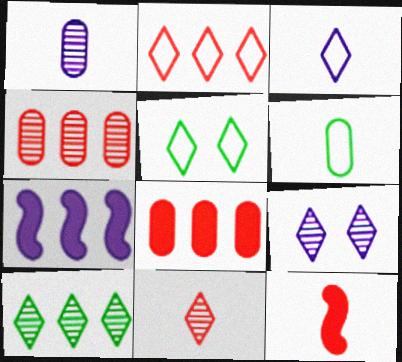[[2, 3, 5], 
[9, 10, 11]]